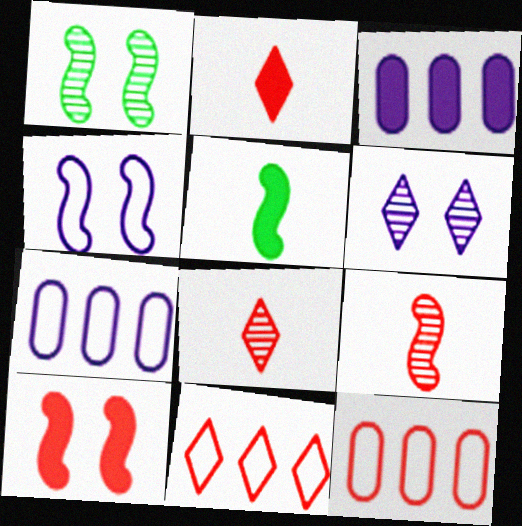[[1, 2, 7], 
[1, 4, 10], 
[5, 6, 12], 
[8, 10, 12]]